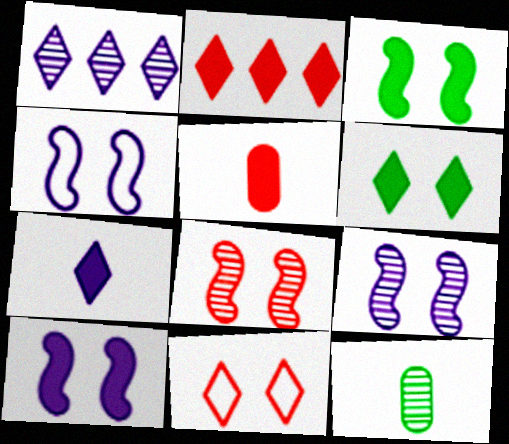[[1, 8, 12], 
[2, 4, 12], 
[2, 6, 7], 
[3, 4, 8], 
[4, 9, 10]]